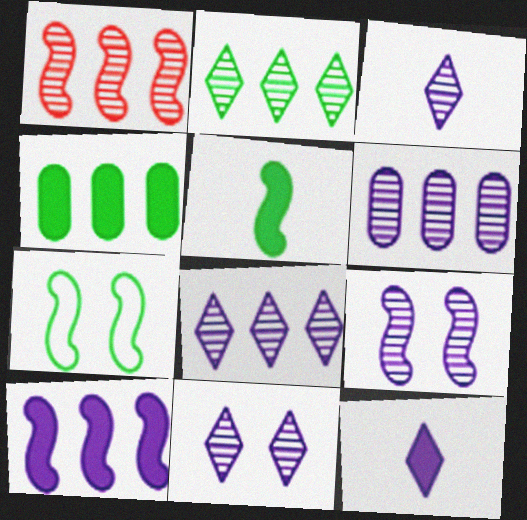[[1, 2, 6], 
[3, 6, 9], 
[3, 8, 11]]